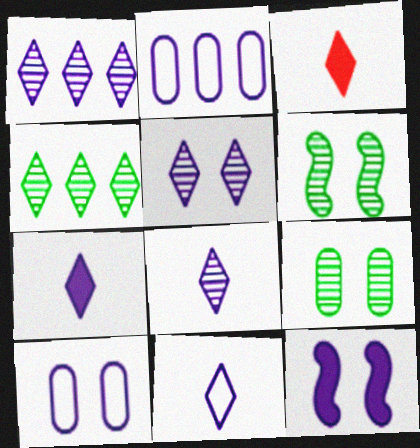[[1, 5, 8], 
[2, 3, 6], 
[2, 8, 12], 
[5, 10, 12], 
[7, 8, 11]]